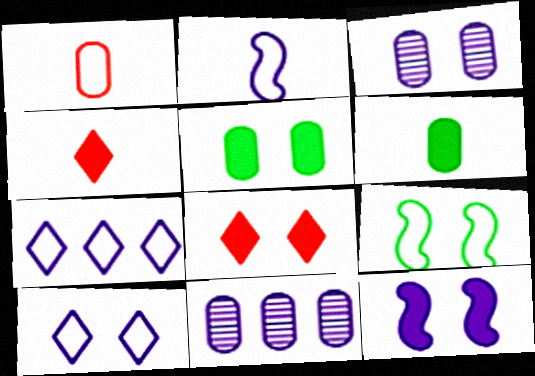[[1, 5, 11], 
[1, 7, 9], 
[3, 8, 9], 
[3, 10, 12], 
[4, 9, 11], 
[5, 8, 12]]